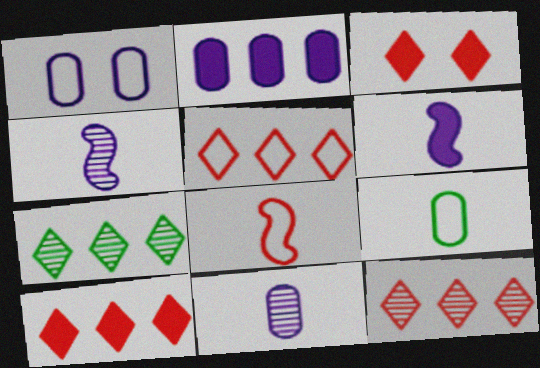[[1, 2, 11], 
[5, 10, 12]]